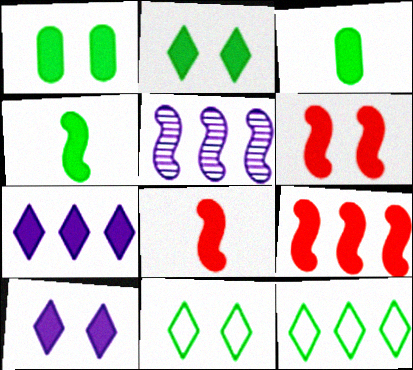[[1, 6, 10], 
[1, 7, 8], 
[3, 6, 7], 
[3, 9, 10], 
[6, 8, 9]]